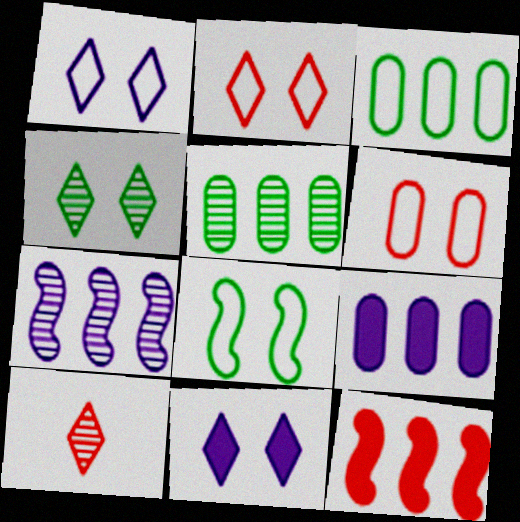[[1, 6, 8], 
[2, 4, 11], 
[6, 10, 12], 
[8, 9, 10]]